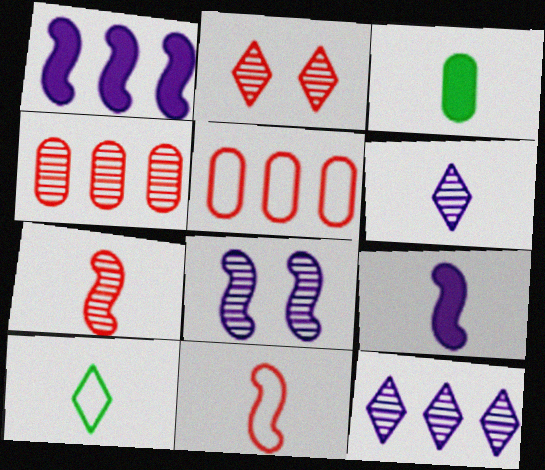[[2, 4, 7], 
[3, 6, 11]]